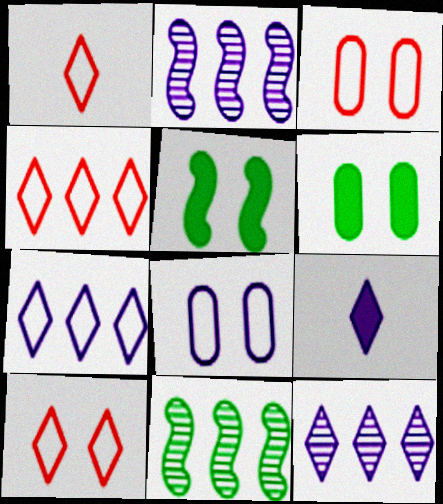[[1, 2, 6], 
[1, 4, 10], 
[2, 8, 9], 
[3, 9, 11]]